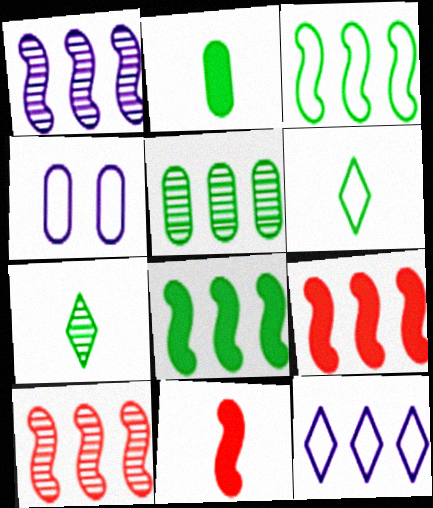[[1, 3, 9], 
[4, 7, 9], 
[5, 9, 12]]